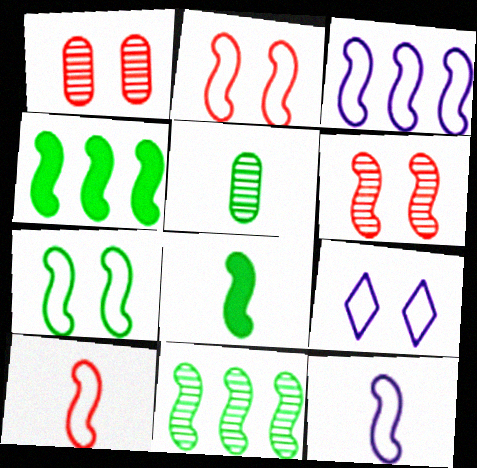[[3, 6, 8], 
[3, 7, 10], 
[4, 6, 12], 
[7, 8, 11]]